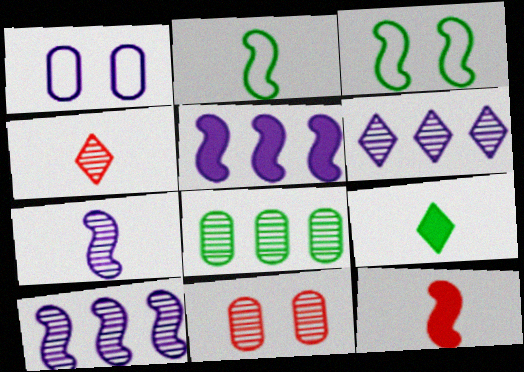[[2, 7, 12], 
[3, 8, 9], 
[3, 10, 12]]